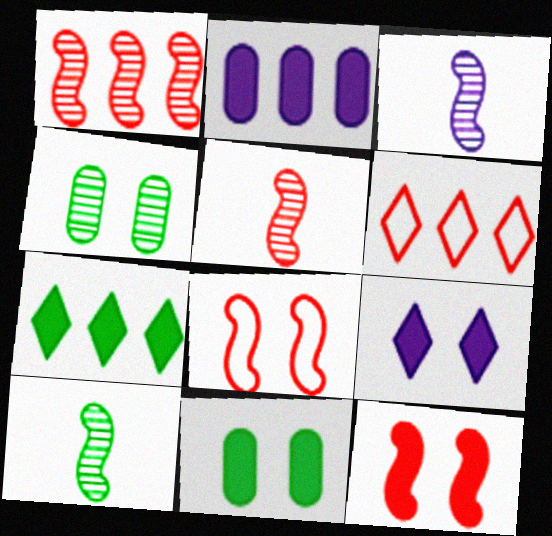[[3, 5, 10], 
[3, 6, 11], 
[4, 8, 9], 
[9, 11, 12]]